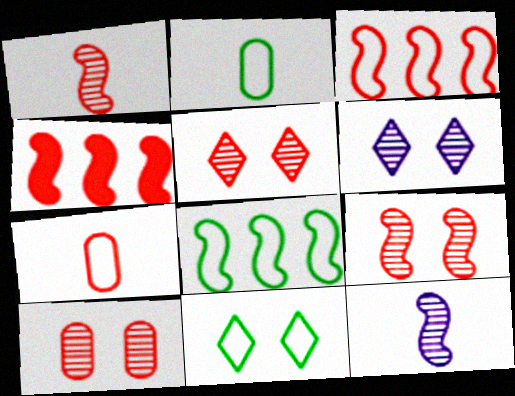[[2, 4, 6], 
[2, 8, 11], 
[4, 5, 7], 
[5, 9, 10]]